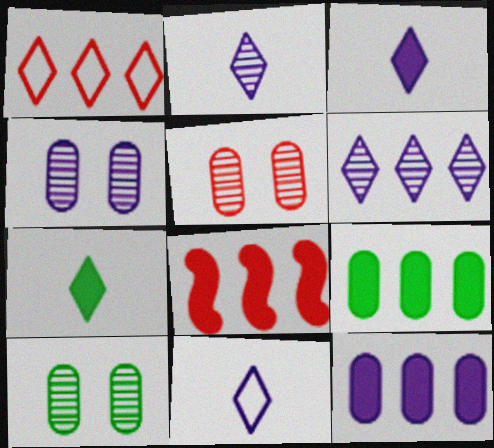[[2, 3, 11], 
[4, 5, 10], 
[8, 10, 11]]